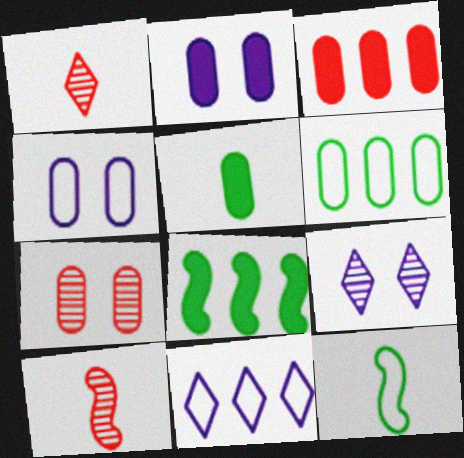[[1, 4, 8], 
[2, 3, 5], 
[3, 9, 12]]